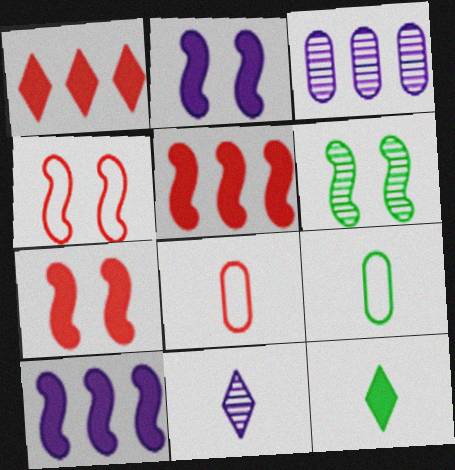[[2, 4, 6], 
[3, 4, 12]]